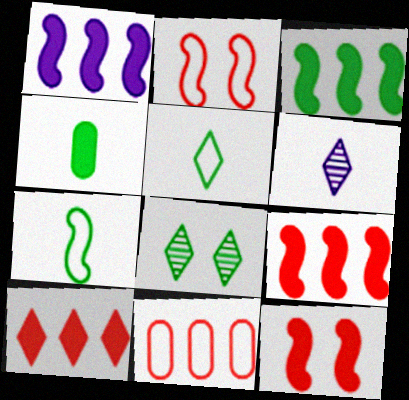[[1, 3, 9]]